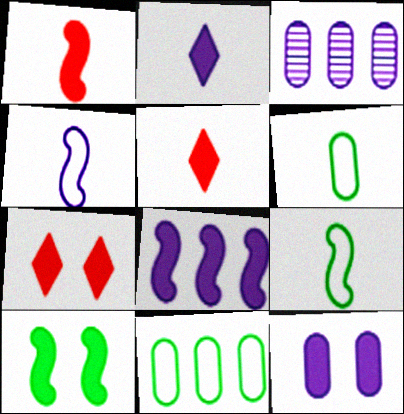[[1, 8, 10], 
[2, 8, 12], 
[3, 7, 9], 
[7, 10, 12]]